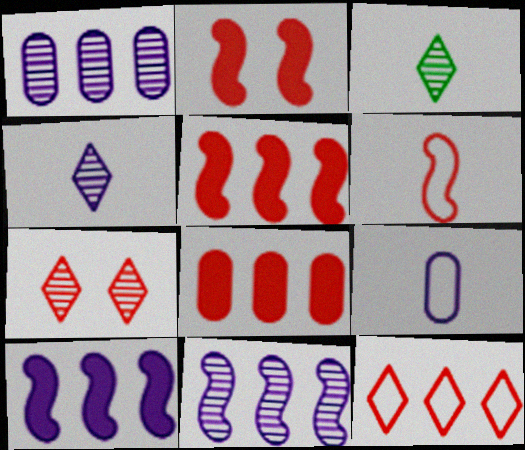[[6, 7, 8]]